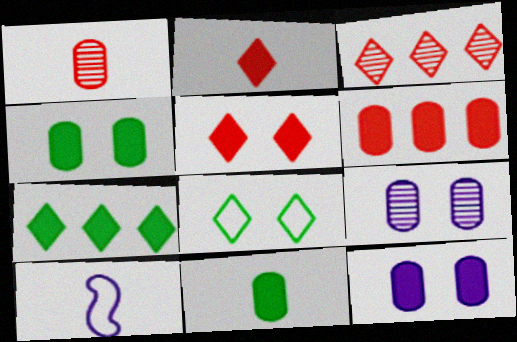[[3, 4, 10], 
[6, 11, 12]]